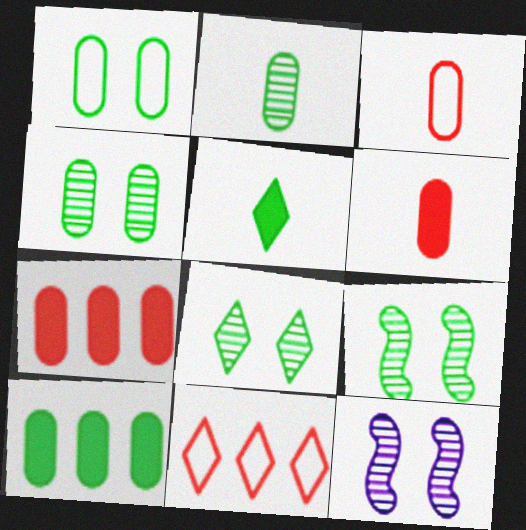[[1, 2, 10], 
[4, 8, 9]]